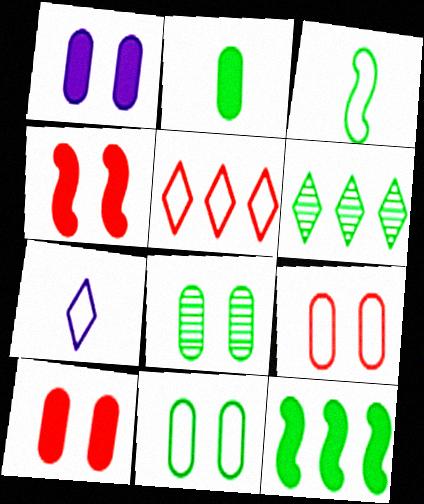[[1, 8, 9]]